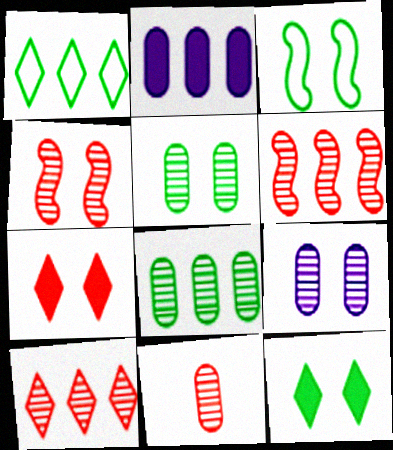[[1, 2, 6], 
[3, 5, 12], 
[3, 7, 9], 
[4, 10, 11], 
[8, 9, 11]]